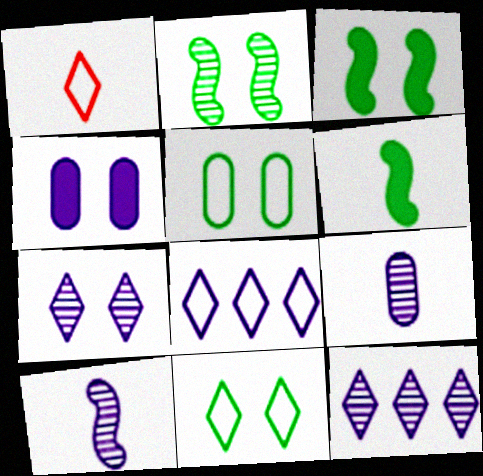[[1, 6, 9], 
[1, 8, 11], 
[4, 8, 10]]